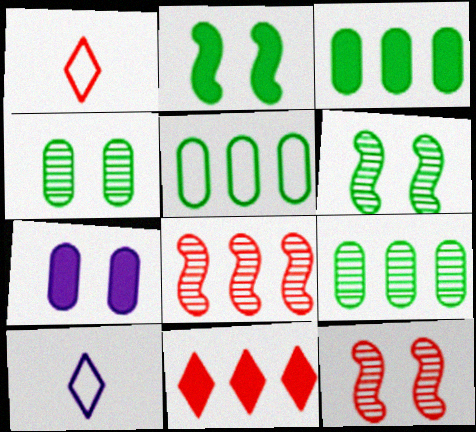[[3, 5, 9], 
[3, 10, 12]]